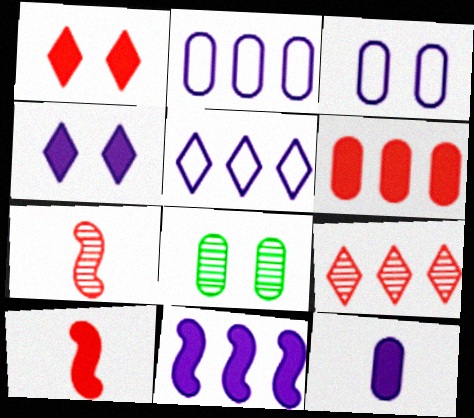[[1, 6, 10], 
[4, 11, 12], 
[5, 8, 10]]